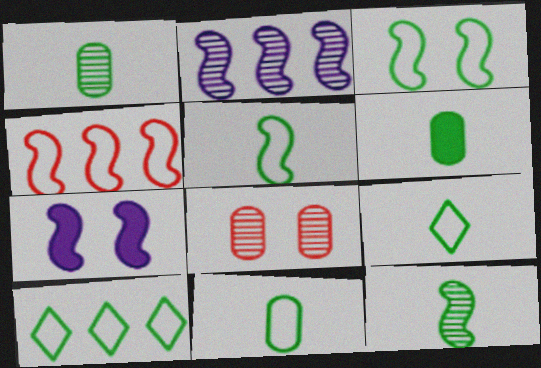[[1, 6, 11], 
[3, 10, 11], 
[4, 7, 12], 
[5, 9, 11], 
[6, 9, 12]]